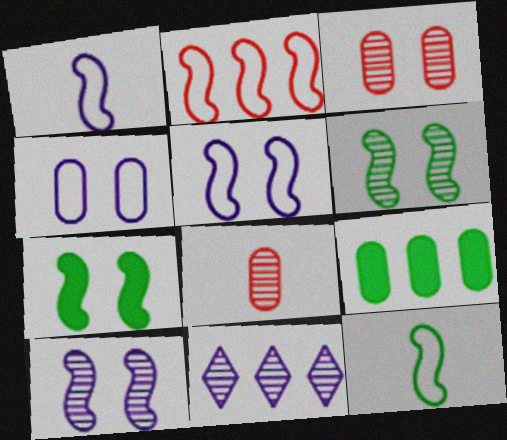[[2, 5, 12], 
[2, 9, 11], 
[4, 8, 9], 
[6, 8, 11]]